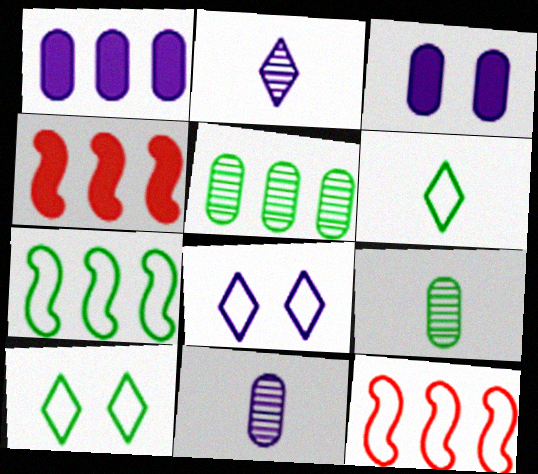[[4, 8, 9], 
[4, 10, 11]]